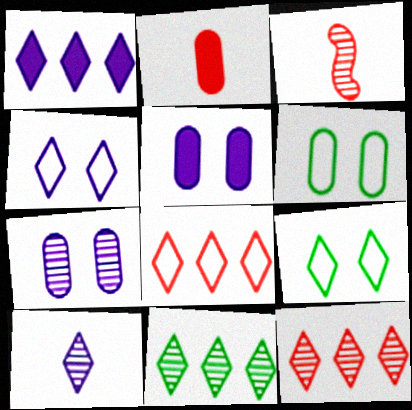[[1, 3, 6], 
[1, 4, 10], 
[1, 8, 11], 
[3, 7, 11]]